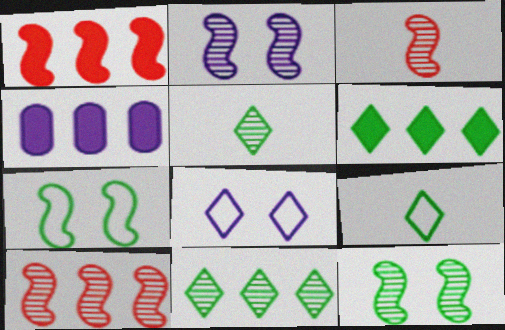[[1, 4, 6]]